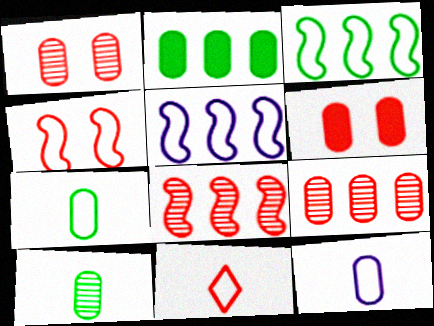[[1, 2, 12], 
[6, 8, 11]]